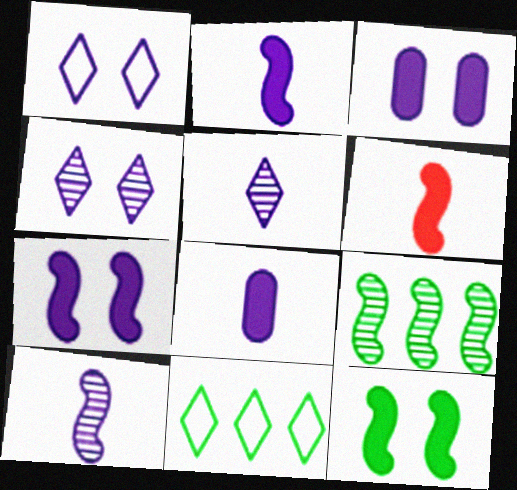[]